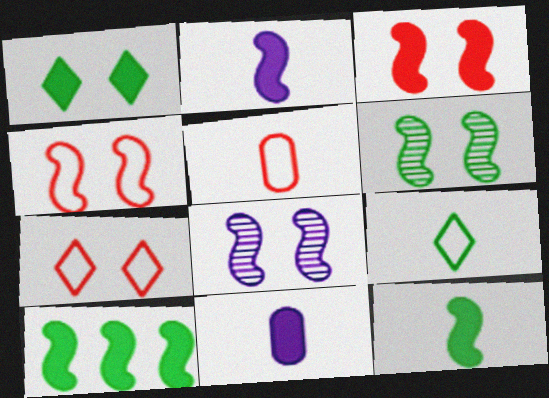[[2, 3, 10]]